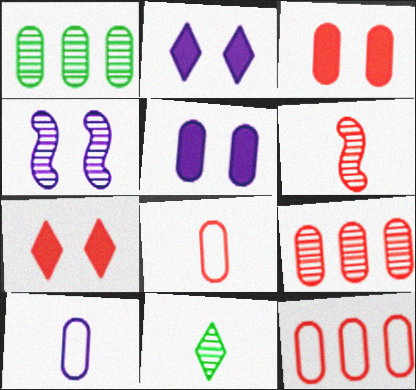[[1, 3, 10], 
[1, 5, 8], 
[3, 8, 9], 
[4, 9, 11], 
[6, 7, 12]]